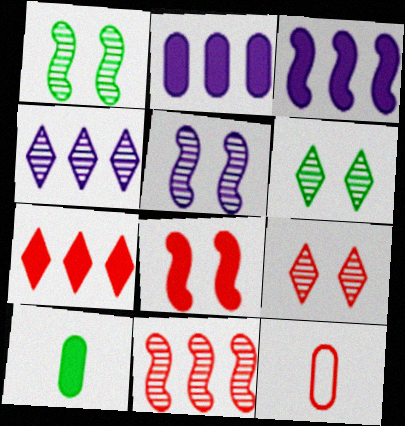[[3, 6, 12]]